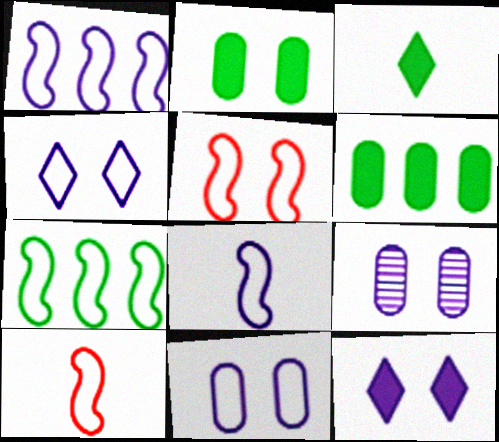[[5, 7, 8]]